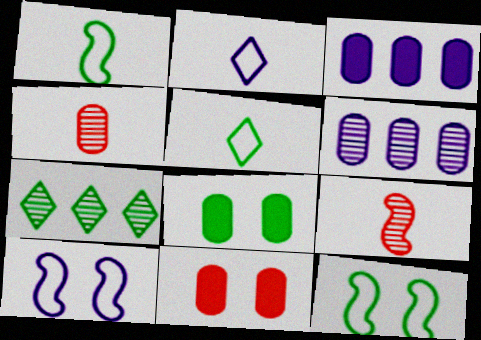[[1, 7, 8]]